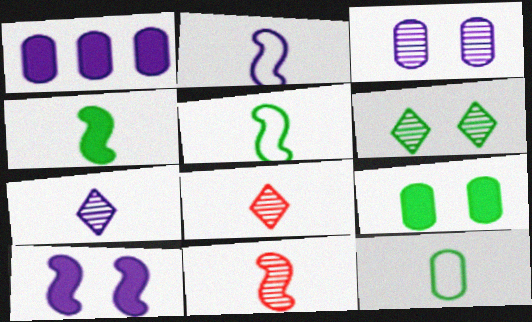[[2, 4, 11]]